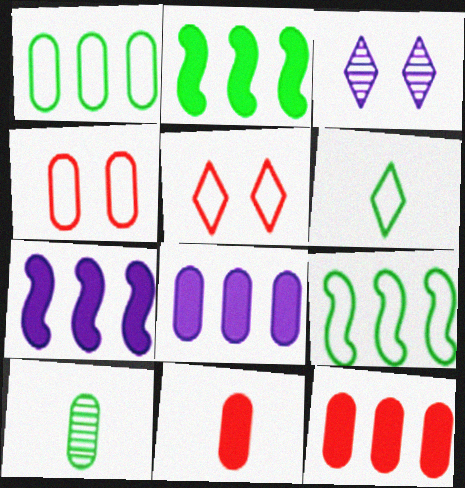[[3, 9, 11], 
[4, 8, 10], 
[5, 7, 10]]